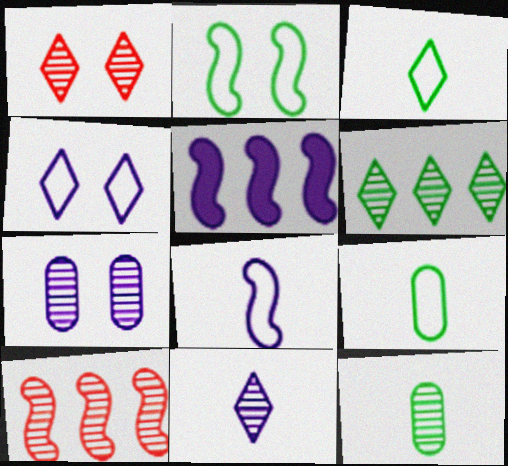[[1, 5, 9], 
[1, 6, 11]]